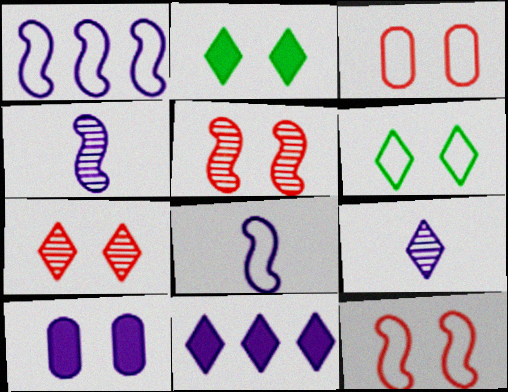[[1, 9, 10], 
[5, 6, 10]]